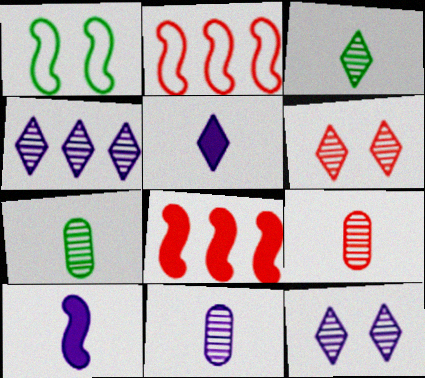[[3, 4, 6], 
[7, 9, 11]]